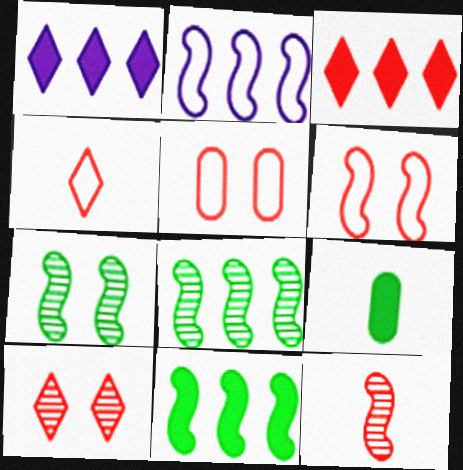[[2, 9, 10], 
[3, 4, 10], 
[3, 5, 12]]